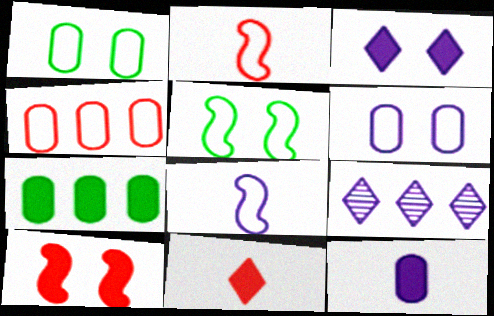[]